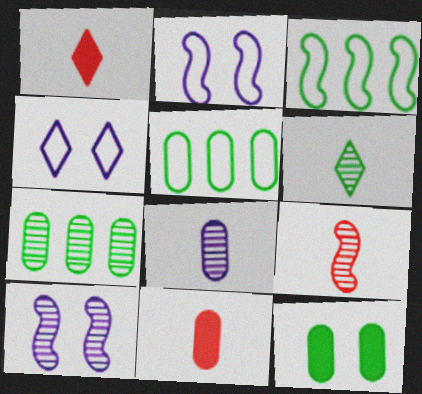[[1, 2, 7], 
[1, 5, 10], 
[3, 6, 12], 
[6, 8, 9]]